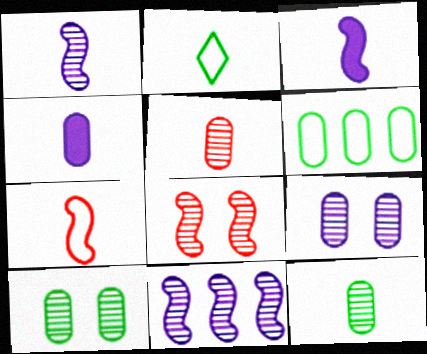[[2, 3, 5]]